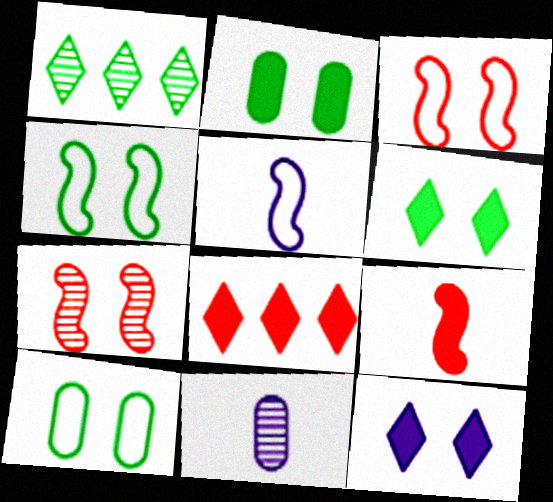[[1, 7, 11], 
[4, 8, 11], 
[7, 10, 12]]